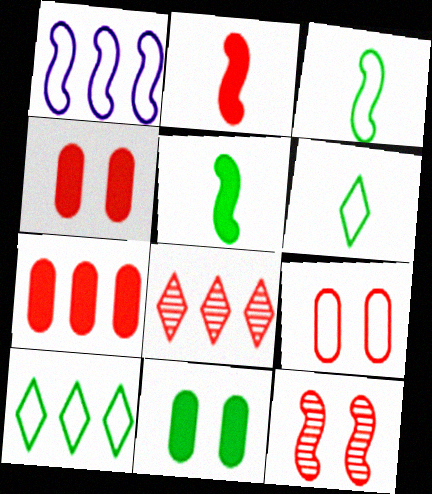[[1, 5, 12], 
[1, 6, 9], 
[2, 8, 9]]